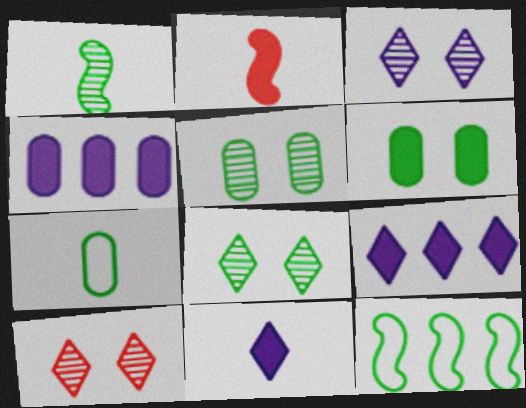[[2, 6, 9], 
[3, 8, 10]]